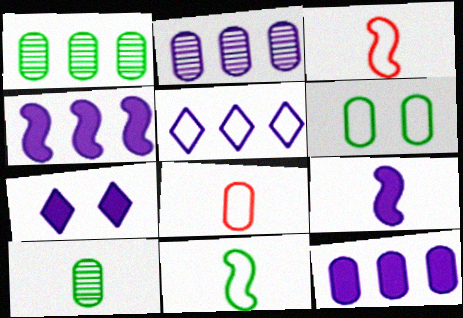[[1, 3, 7], 
[2, 4, 5], 
[3, 5, 6], 
[7, 9, 12]]